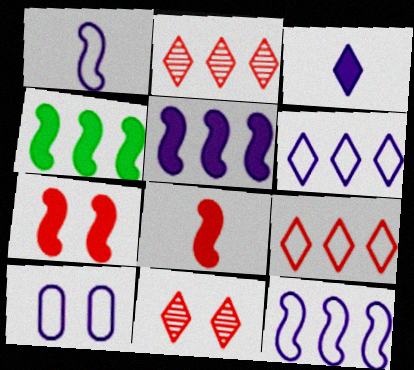[[1, 6, 10]]